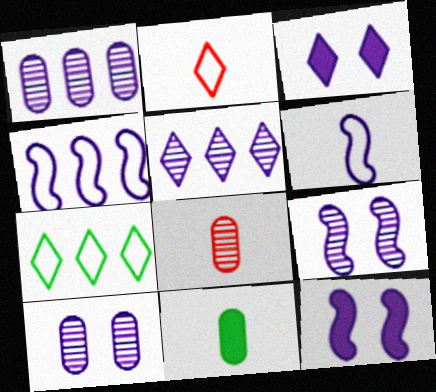[[1, 3, 6], 
[7, 8, 12]]